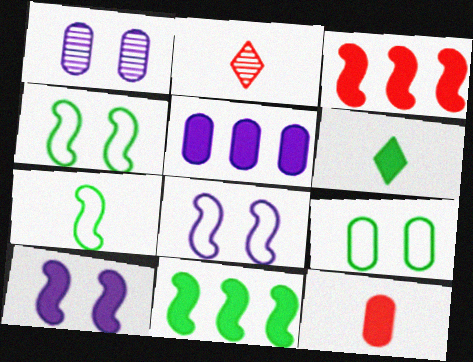[[2, 4, 5]]